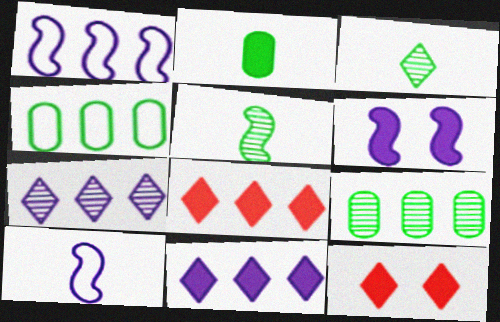[[1, 8, 9], 
[2, 6, 8], 
[9, 10, 12]]